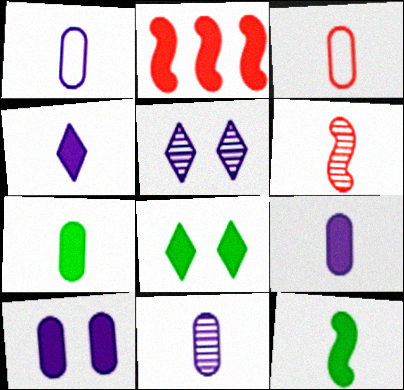[[1, 9, 11], 
[2, 8, 9], 
[3, 7, 11]]